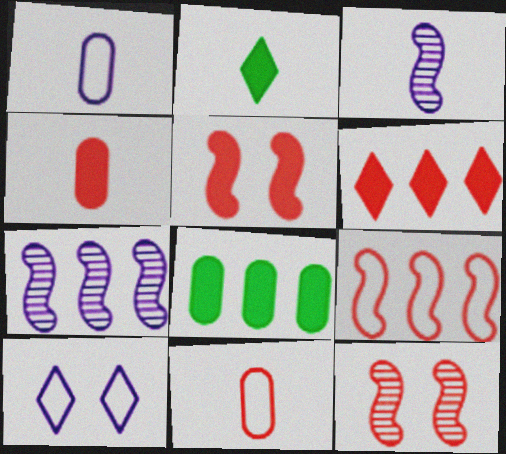[[2, 3, 11], 
[4, 5, 6], 
[6, 11, 12]]